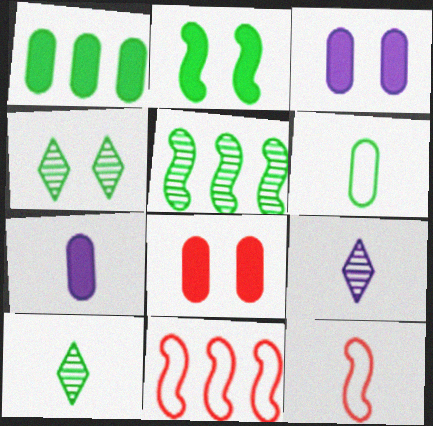[[1, 7, 8], 
[3, 10, 11], 
[4, 7, 11], 
[7, 10, 12]]